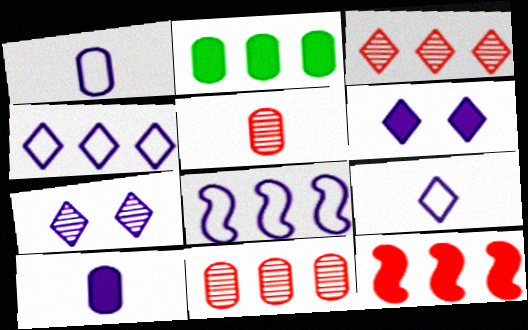[[2, 3, 8], 
[7, 8, 10]]